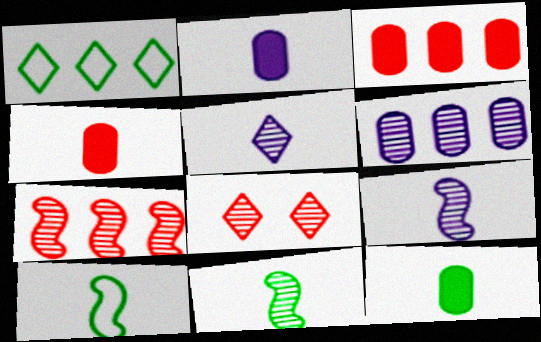[[2, 4, 12], 
[4, 5, 10], 
[6, 8, 11]]